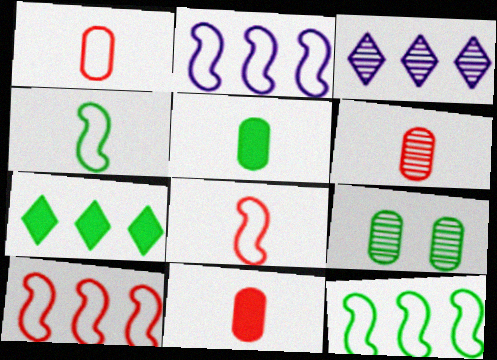[[1, 6, 11], 
[2, 10, 12], 
[4, 7, 9]]